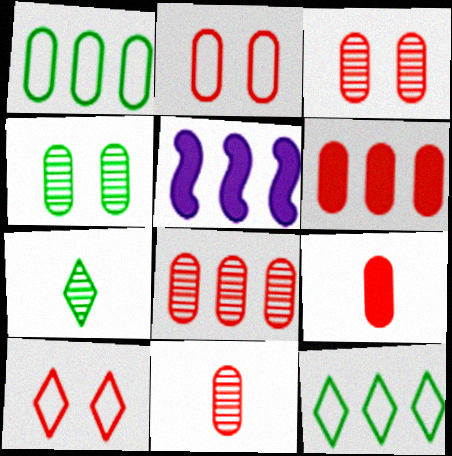[[2, 5, 7], 
[2, 6, 11], 
[2, 8, 9], 
[3, 8, 11], 
[5, 8, 12]]